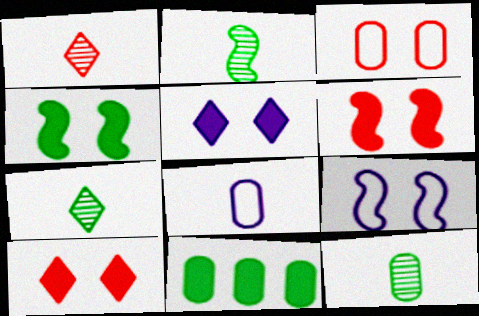[[1, 9, 11], 
[2, 7, 12]]